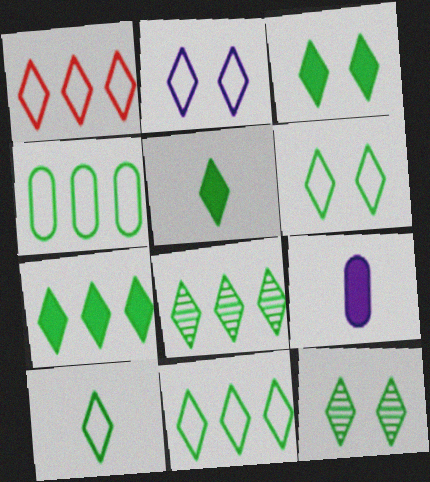[[1, 2, 10], 
[3, 5, 7], 
[3, 6, 12], 
[3, 8, 10], 
[5, 6, 8], 
[5, 11, 12], 
[6, 10, 11], 
[7, 8, 11], 
[7, 10, 12]]